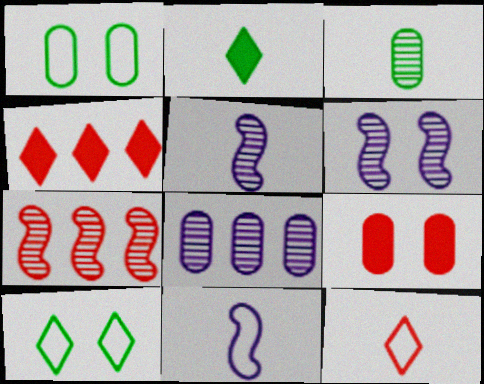[[1, 4, 5], 
[6, 9, 10], 
[7, 9, 12]]